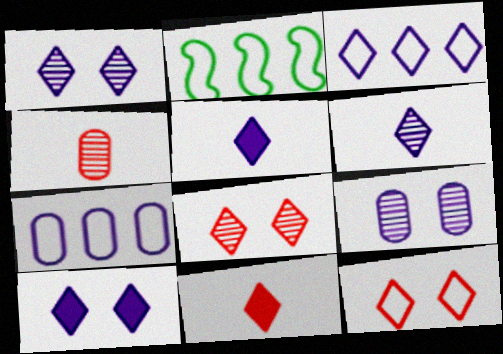[[1, 3, 5], 
[2, 4, 10], 
[2, 9, 11], 
[3, 6, 10]]